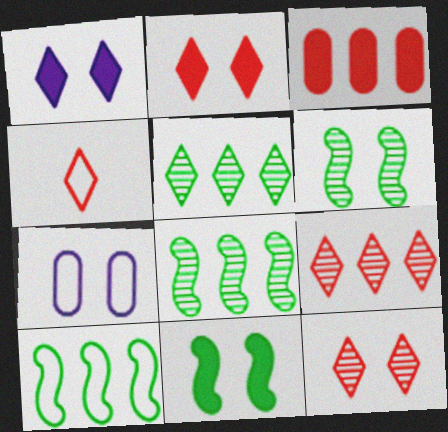[[1, 4, 5], 
[2, 4, 9], 
[2, 6, 7], 
[4, 7, 10], 
[7, 11, 12]]